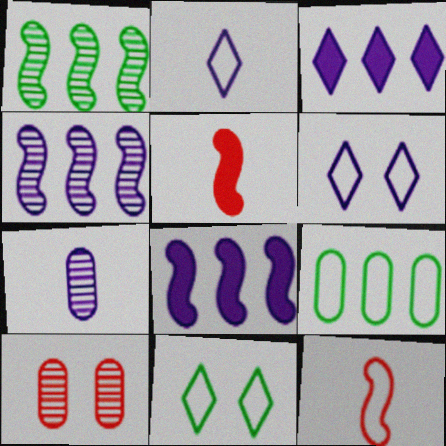[[6, 7, 8], 
[6, 9, 12]]